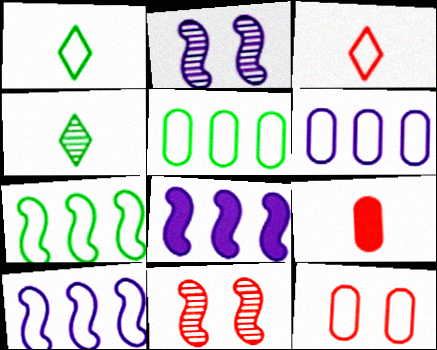[[1, 10, 12], 
[4, 8, 12]]